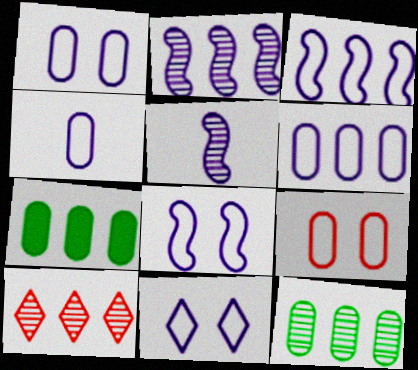[[1, 4, 6], 
[1, 8, 11], 
[2, 10, 12], 
[3, 4, 11], 
[3, 7, 10]]